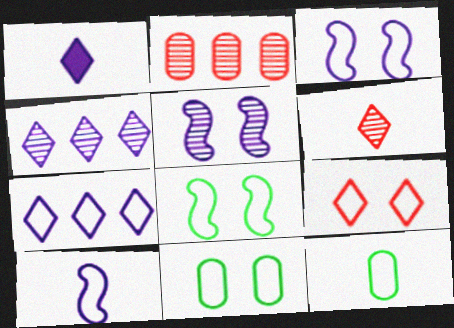[[1, 2, 8], 
[3, 9, 11]]